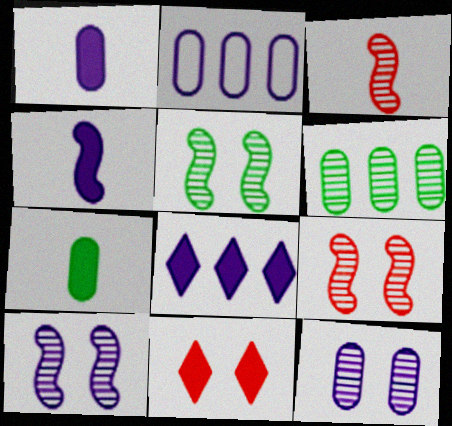[[1, 2, 12], 
[5, 9, 10]]